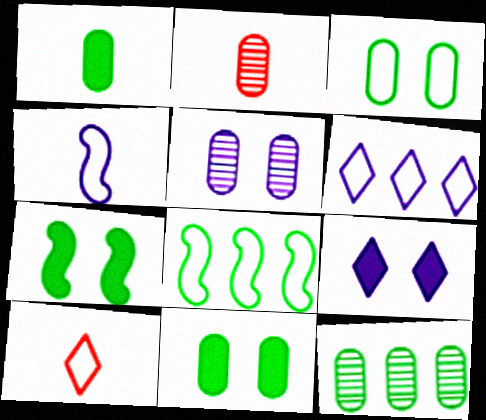[[1, 3, 12], 
[2, 5, 12], 
[2, 6, 7], 
[2, 8, 9]]